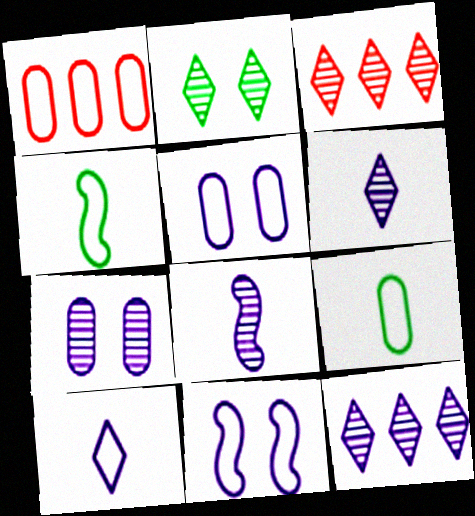[[1, 5, 9], 
[2, 3, 6], 
[7, 8, 12]]